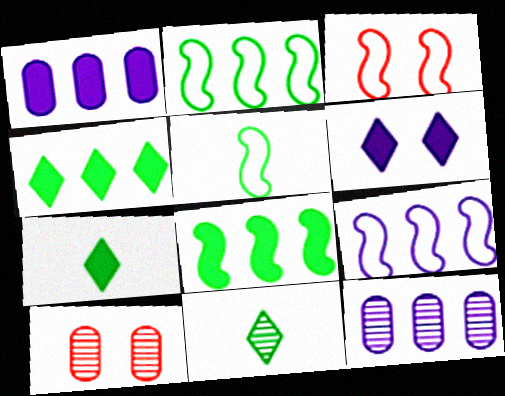[[1, 3, 11], 
[3, 5, 9], 
[3, 7, 12], 
[7, 9, 10]]